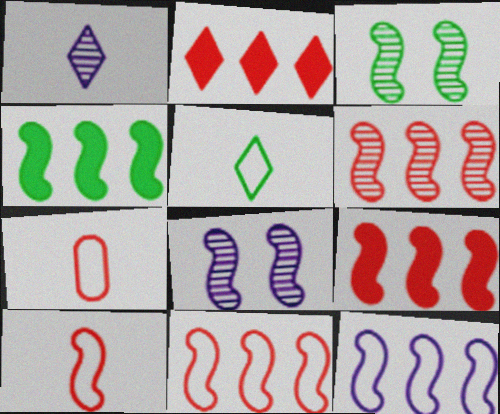[[4, 6, 12], 
[4, 8, 10], 
[6, 9, 11]]